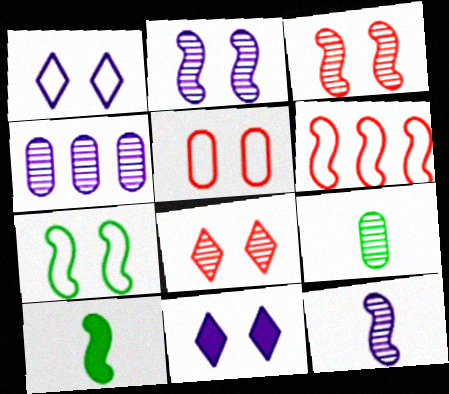[[1, 5, 7], 
[2, 6, 10], 
[6, 9, 11]]